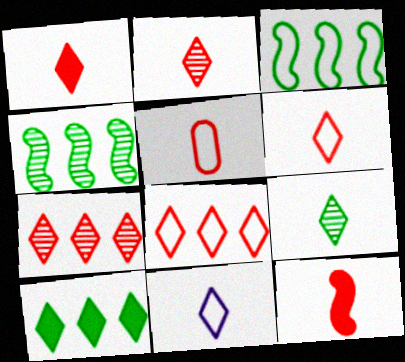[[1, 2, 6], 
[1, 9, 11], 
[2, 5, 12]]